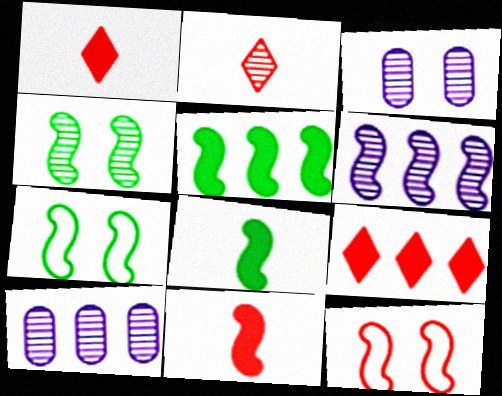[[1, 7, 10], 
[2, 4, 10], 
[6, 7, 11], 
[6, 8, 12]]